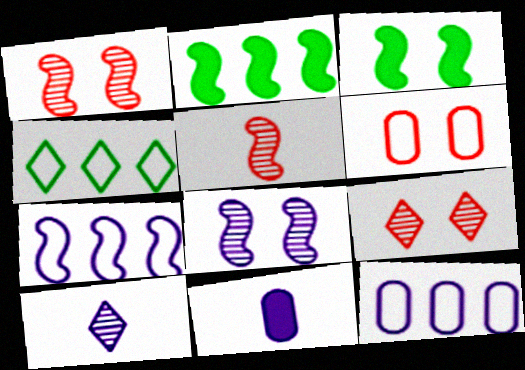[[1, 4, 11], 
[2, 6, 10], 
[3, 5, 7]]